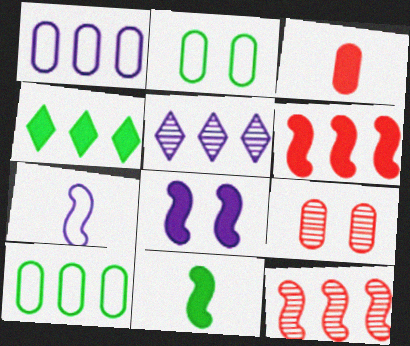[[1, 4, 12], 
[3, 4, 8], 
[4, 7, 9], 
[5, 6, 10], 
[6, 8, 11]]